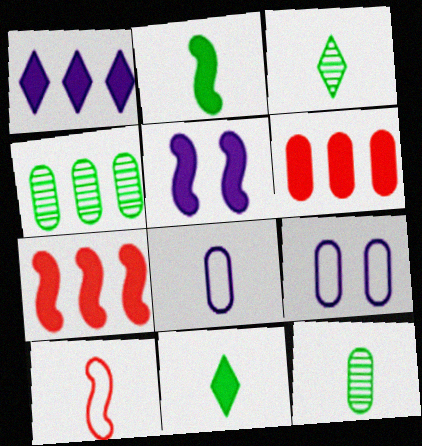[[2, 5, 7], 
[3, 7, 9], 
[5, 6, 11], 
[6, 9, 12]]